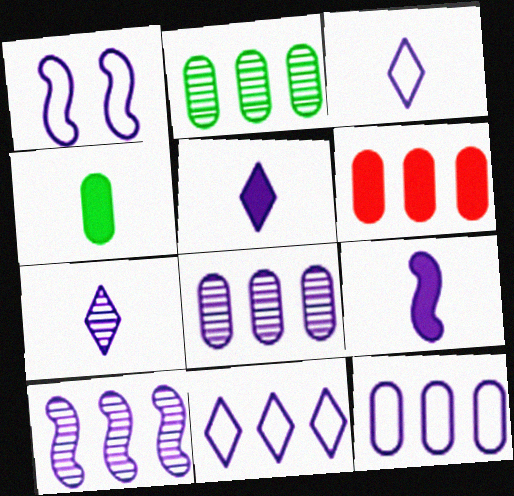[[1, 3, 12], 
[1, 5, 8], 
[1, 9, 10], 
[2, 6, 12], 
[3, 5, 7]]